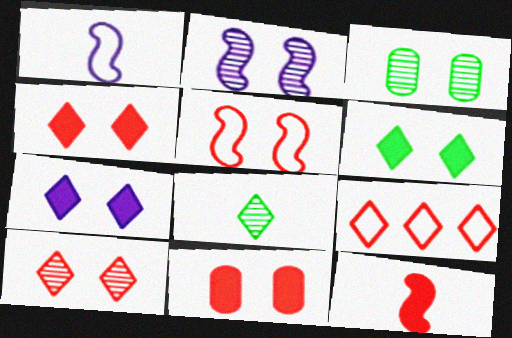[[2, 3, 10], 
[3, 5, 7], 
[4, 6, 7], 
[5, 10, 11], 
[7, 8, 9]]